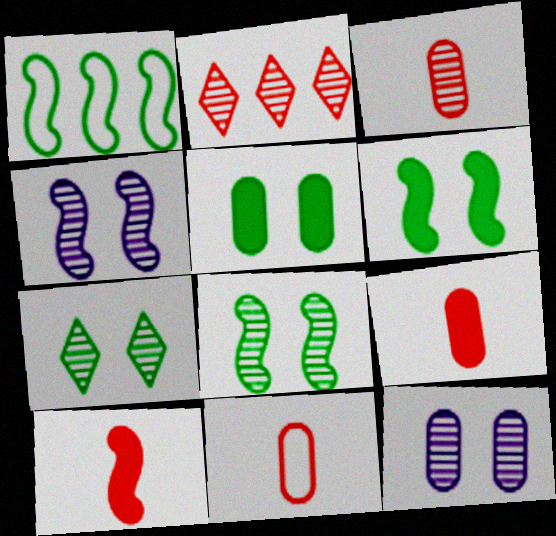[[1, 4, 10], 
[3, 9, 11]]